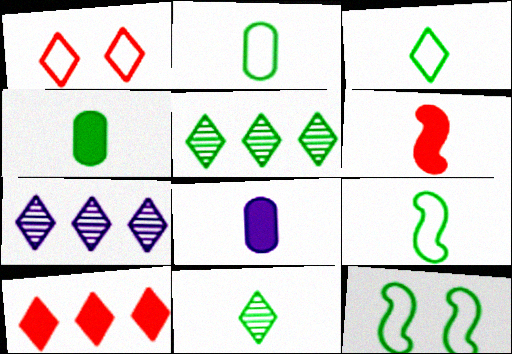[[2, 3, 9], 
[4, 5, 12], 
[4, 9, 11]]